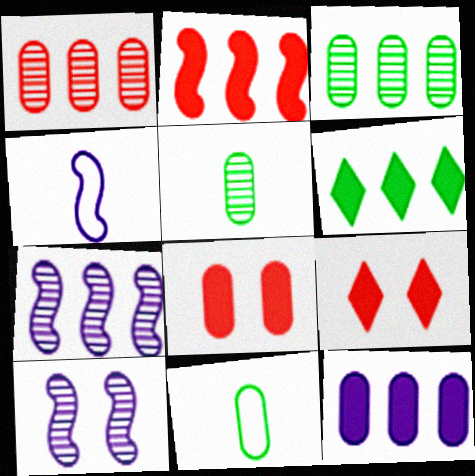[[2, 6, 12], 
[3, 4, 9], 
[7, 9, 11]]